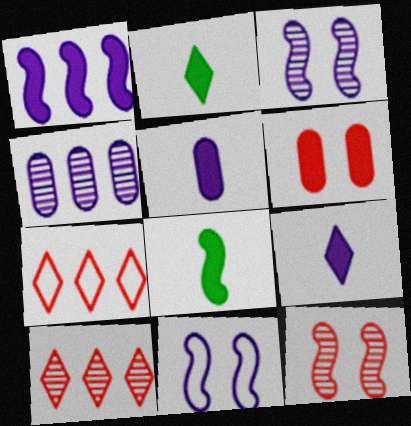[[1, 2, 6], 
[4, 9, 11]]